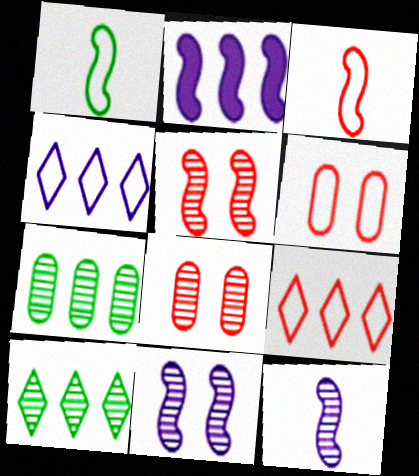[[1, 2, 5], 
[1, 4, 6], 
[2, 7, 9], 
[3, 6, 9], 
[8, 10, 12]]